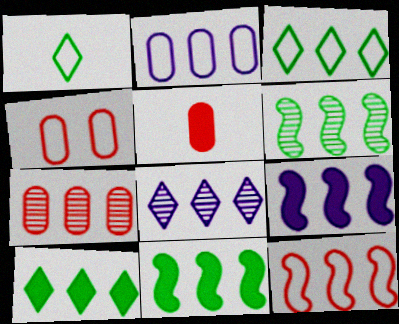[[2, 3, 12], 
[2, 8, 9], 
[3, 7, 9], 
[4, 5, 7], 
[6, 7, 8], 
[6, 9, 12]]